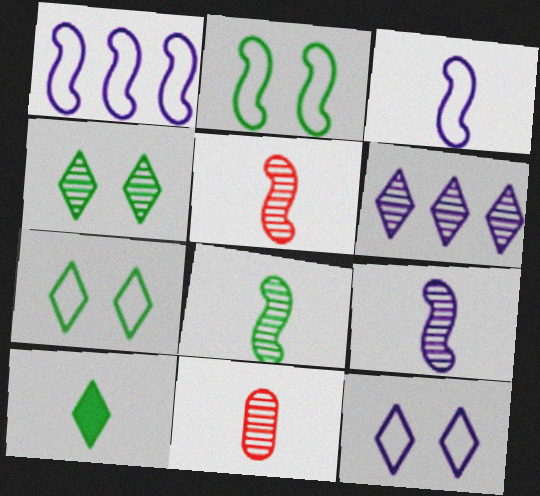[[3, 10, 11], 
[5, 8, 9]]